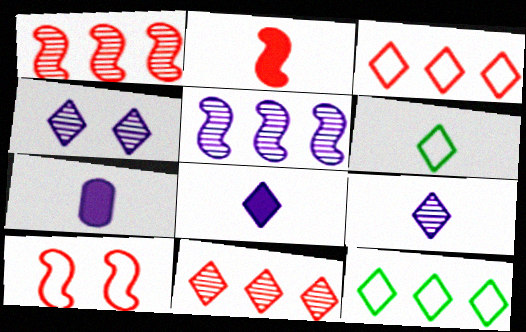[[1, 2, 10]]